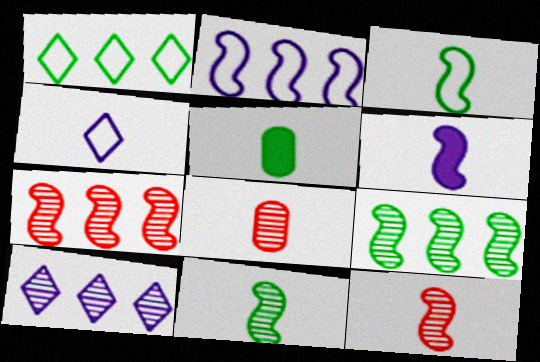[[3, 6, 12], 
[4, 5, 12]]